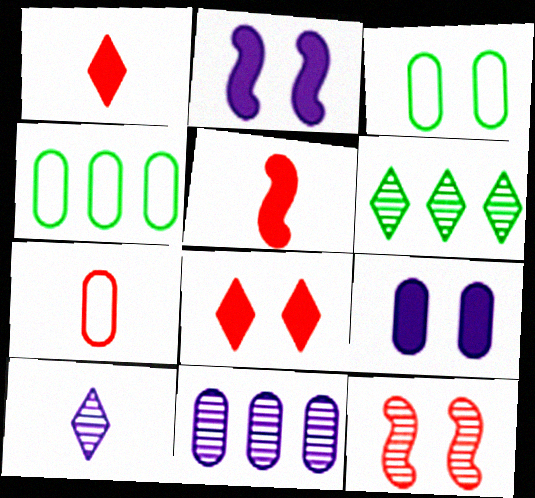[[2, 6, 7]]